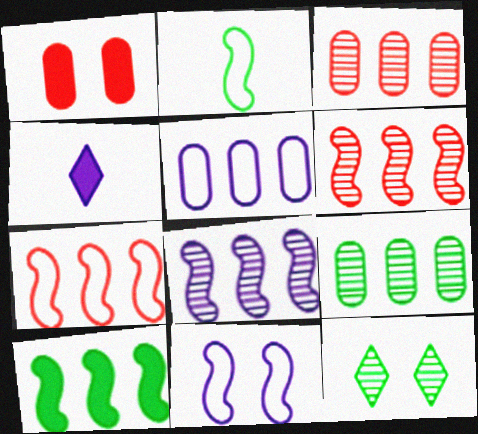[[1, 4, 10], 
[1, 11, 12], 
[2, 7, 11], 
[7, 8, 10]]